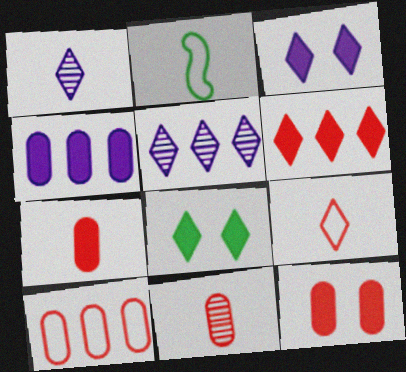[[1, 2, 7], 
[2, 5, 12], 
[5, 8, 9], 
[10, 11, 12]]